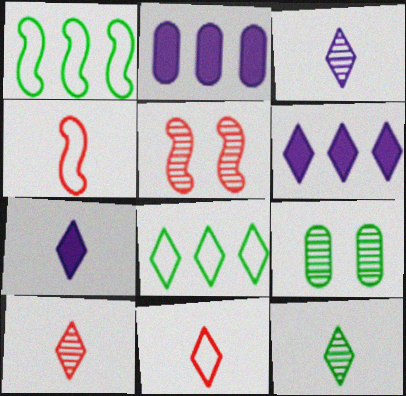[[3, 10, 12], 
[4, 6, 9], 
[7, 11, 12]]